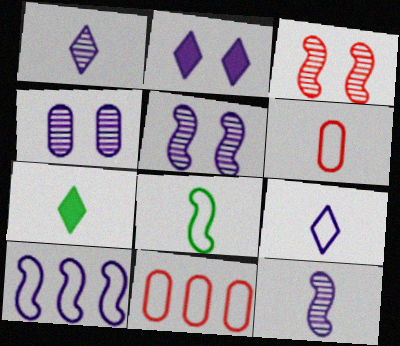[[5, 7, 11], 
[6, 7, 12], 
[6, 8, 9]]